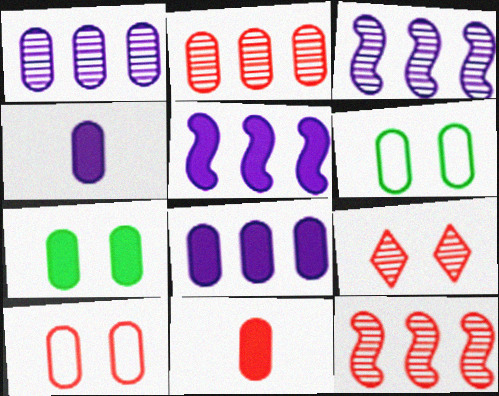[[1, 6, 11], 
[2, 4, 6], 
[2, 10, 11], 
[7, 8, 11]]